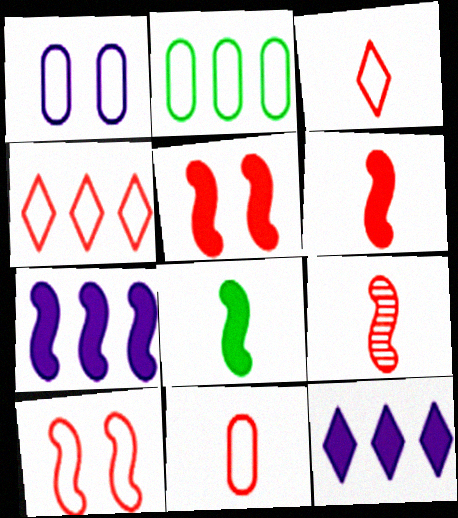[[1, 2, 11], 
[4, 10, 11], 
[5, 7, 8]]